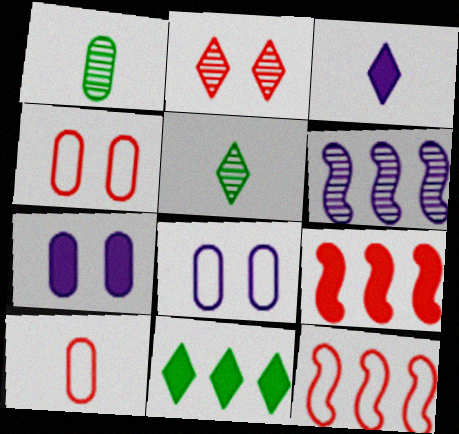[[1, 2, 6], 
[2, 9, 10], 
[3, 6, 8], 
[5, 7, 12], 
[5, 8, 9]]